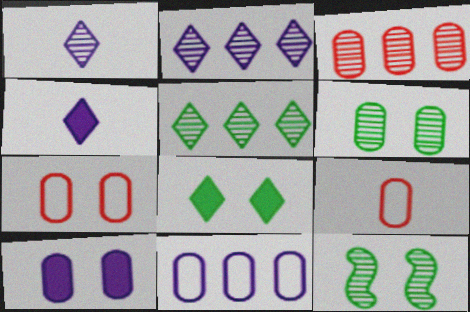[[1, 3, 12], 
[6, 7, 10]]